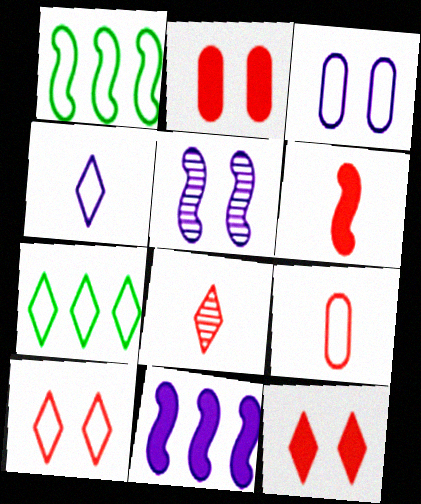[[1, 5, 6], 
[4, 7, 10], 
[6, 8, 9]]